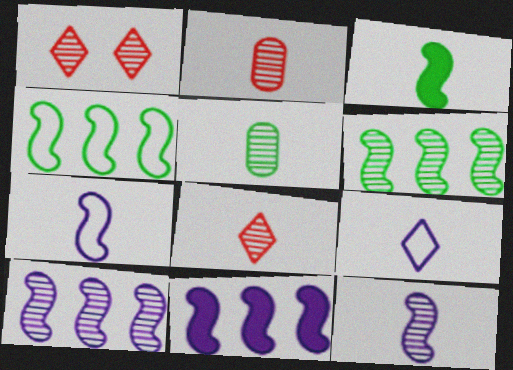[[1, 5, 10], 
[2, 3, 9], 
[5, 8, 12]]